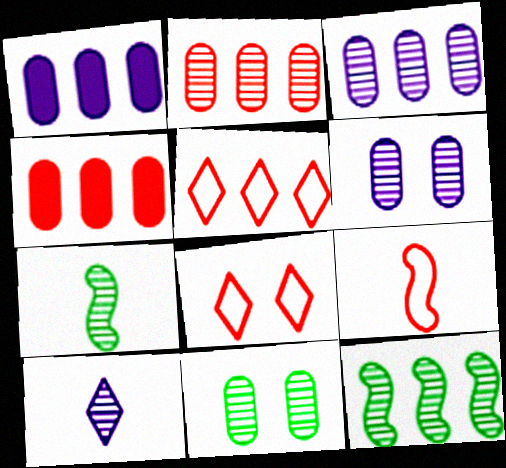[[1, 5, 12], 
[1, 7, 8]]